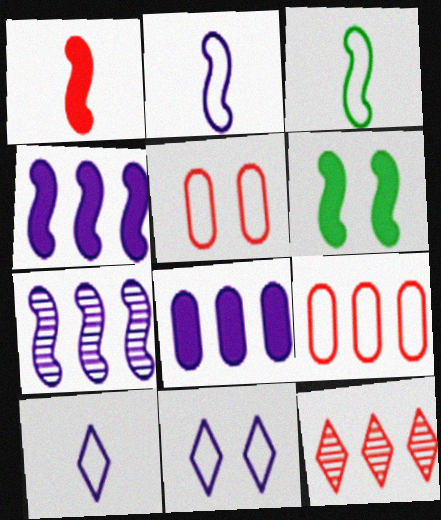[[1, 4, 6], 
[1, 5, 12], 
[3, 9, 11]]